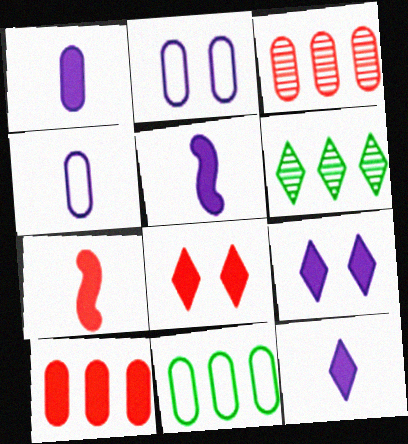[[1, 5, 12], 
[2, 6, 7], 
[7, 8, 10]]